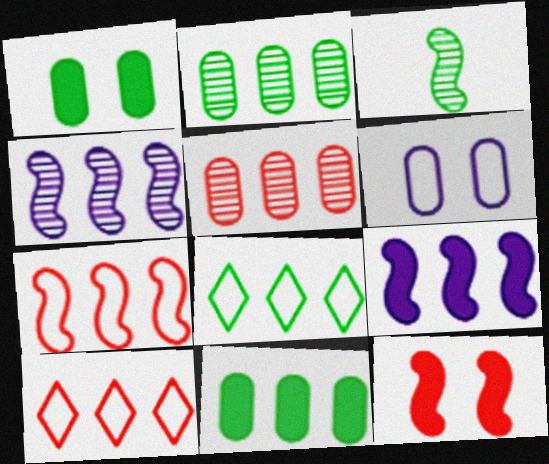[[1, 3, 8], 
[2, 9, 10], 
[4, 10, 11], 
[5, 8, 9]]